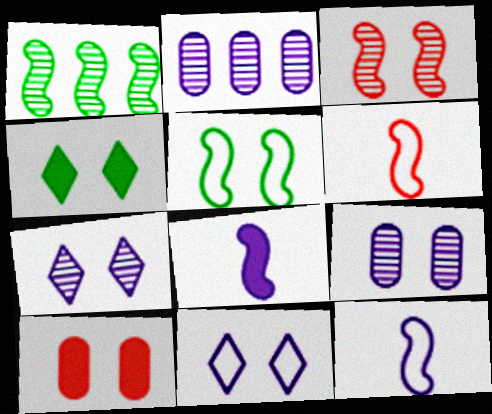[[2, 4, 6], 
[2, 8, 11], 
[5, 7, 10]]